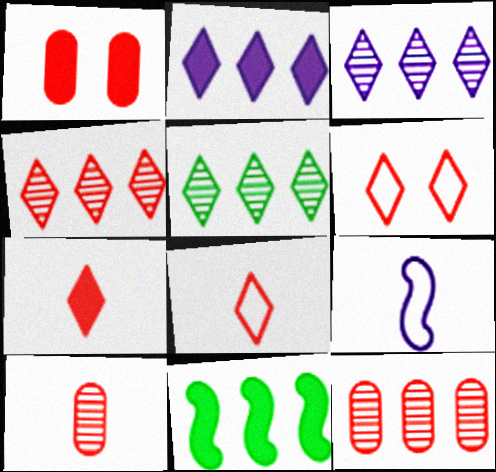[[1, 5, 9], 
[3, 4, 5], 
[4, 6, 7]]